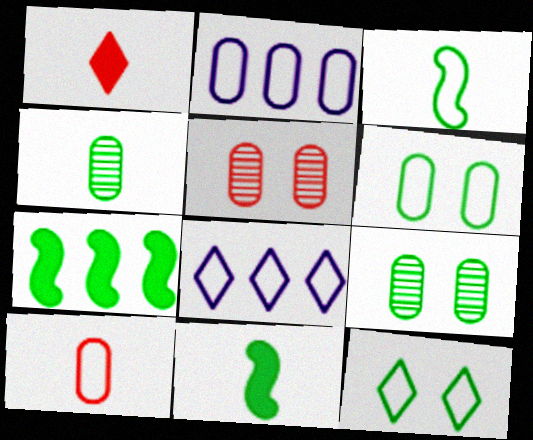[[2, 6, 10], 
[4, 7, 12], 
[5, 8, 11]]